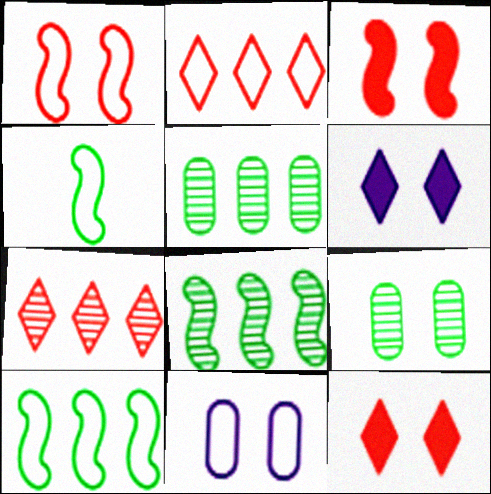[[1, 6, 9], 
[2, 4, 11]]